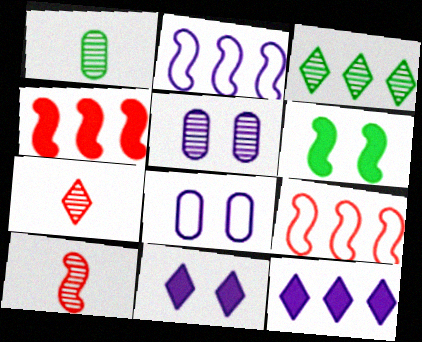[[1, 9, 11], 
[2, 6, 10], 
[3, 5, 10]]